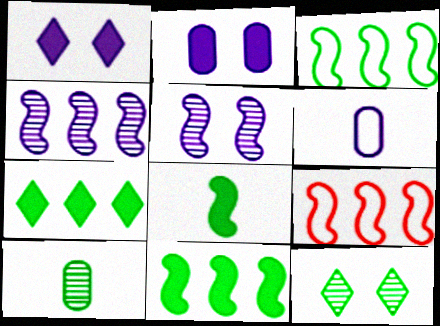[[1, 4, 6], 
[1, 9, 10], 
[4, 9, 11], 
[5, 8, 9]]